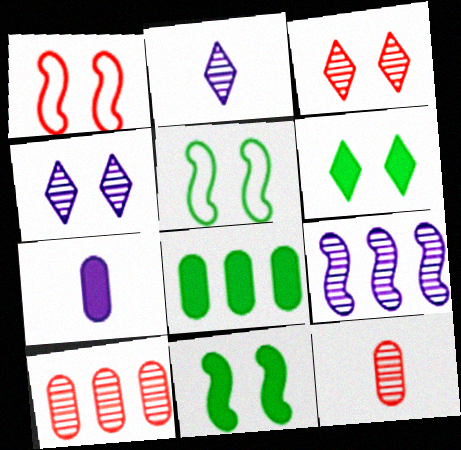[[1, 2, 8]]